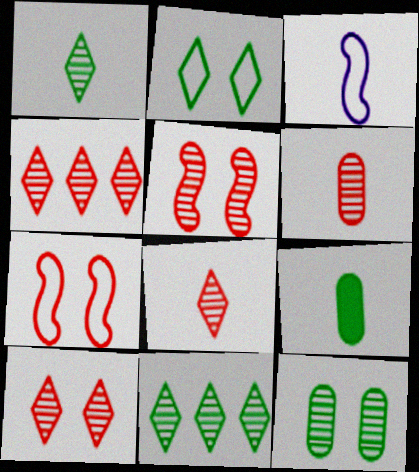[[3, 8, 9], 
[4, 5, 6], 
[4, 8, 10]]